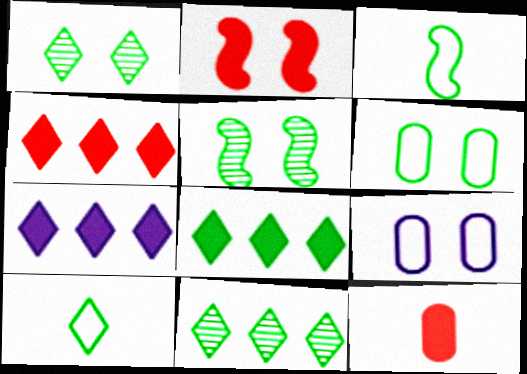[[1, 2, 9], 
[1, 8, 10], 
[2, 4, 12], 
[4, 7, 8]]